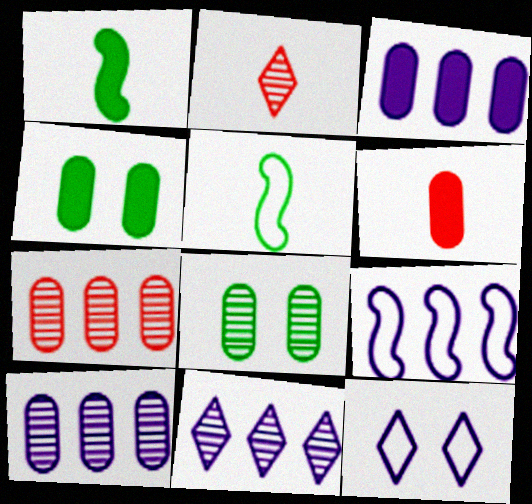[[1, 7, 12], 
[2, 4, 9], 
[3, 4, 6], 
[3, 9, 11]]